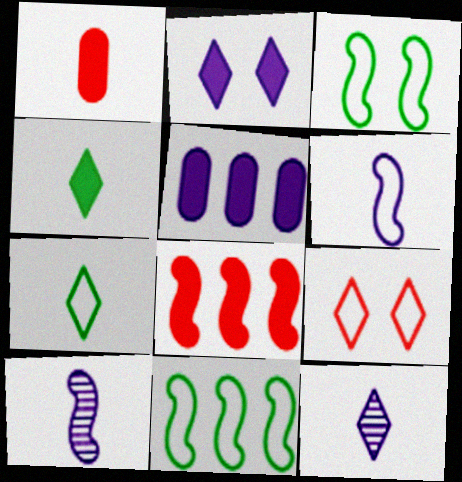[[1, 7, 10], 
[3, 8, 10]]